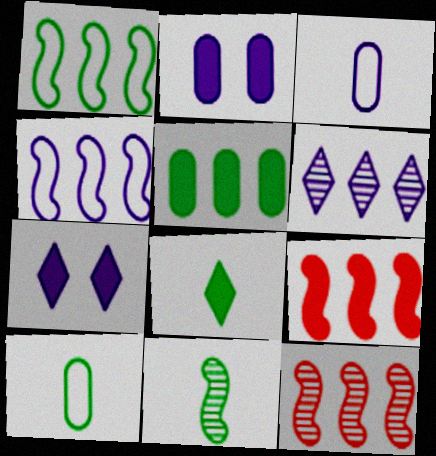[[2, 8, 9], 
[7, 10, 12], 
[8, 10, 11]]